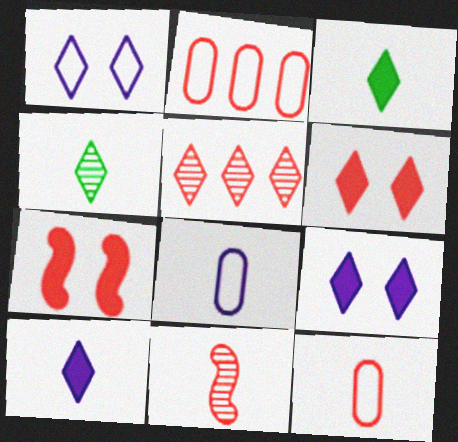[[1, 3, 5], 
[2, 6, 11], 
[3, 8, 11], 
[5, 7, 12]]